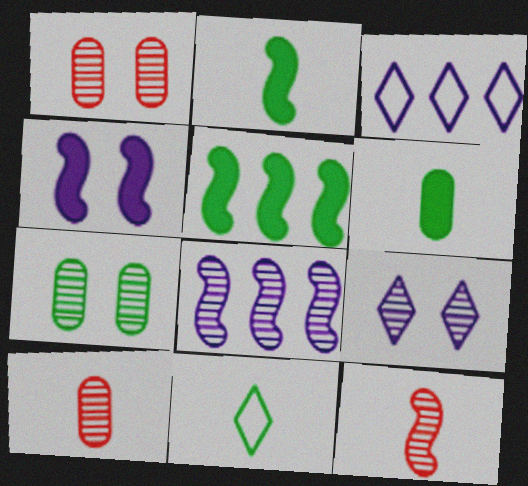[[1, 2, 3], 
[5, 7, 11]]